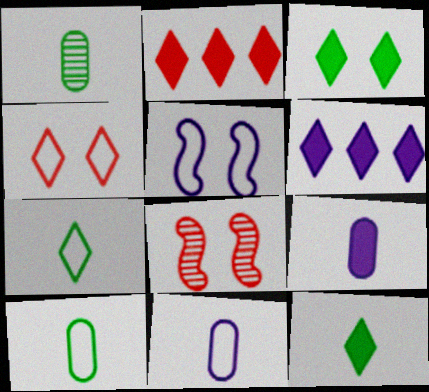[[1, 2, 5], 
[6, 8, 10]]